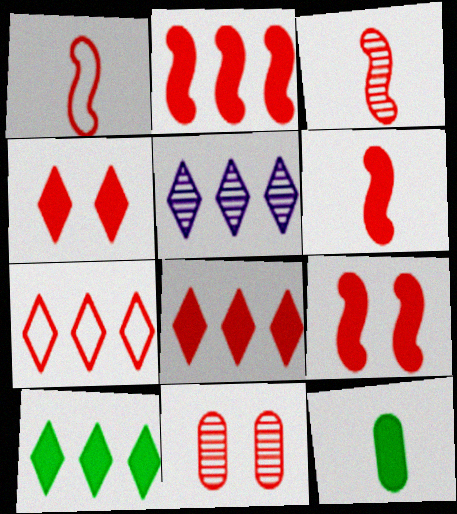[[1, 3, 6], 
[1, 8, 11], 
[2, 6, 9], 
[5, 7, 10], 
[6, 7, 11]]